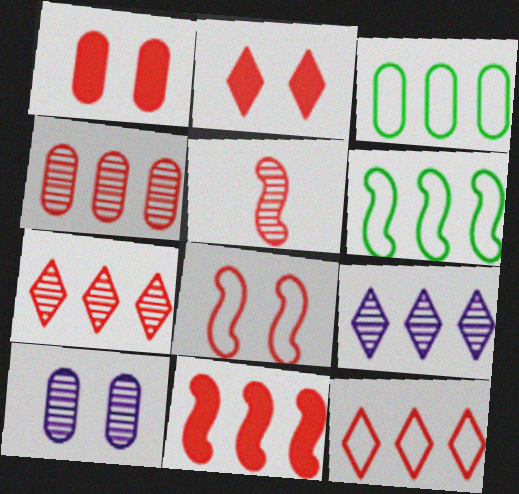[[1, 5, 12], 
[3, 9, 11], 
[4, 11, 12], 
[5, 8, 11]]